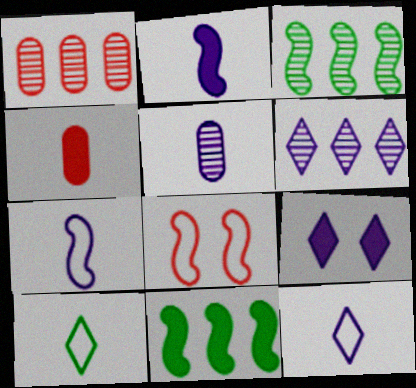[[1, 3, 6], 
[2, 3, 8], 
[2, 5, 12], 
[4, 9, 11], 
[6, 9, 12]]